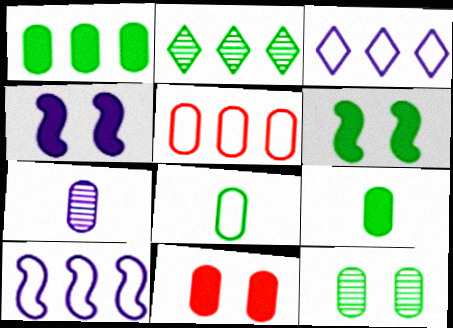[[1, 8, 12], 
[2, 6, 8], 
[3, 4, 7]]